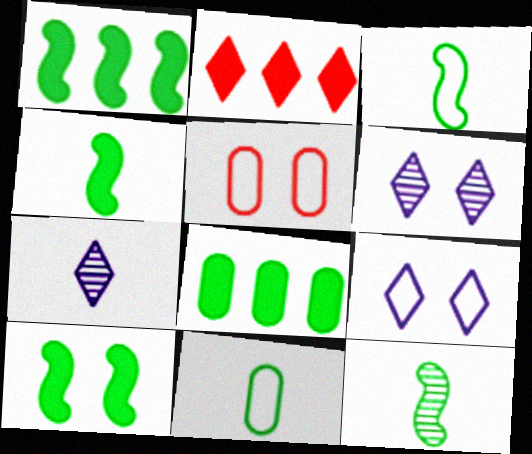[[1, 4, 10], 
[1, 5, 7], 
[3, 4, 12], 
[5, 6, 10]]